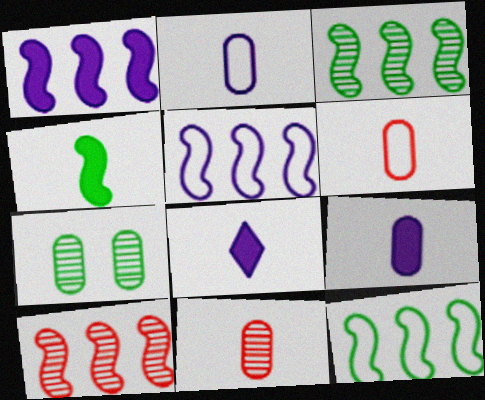[[1, 10, 12]]